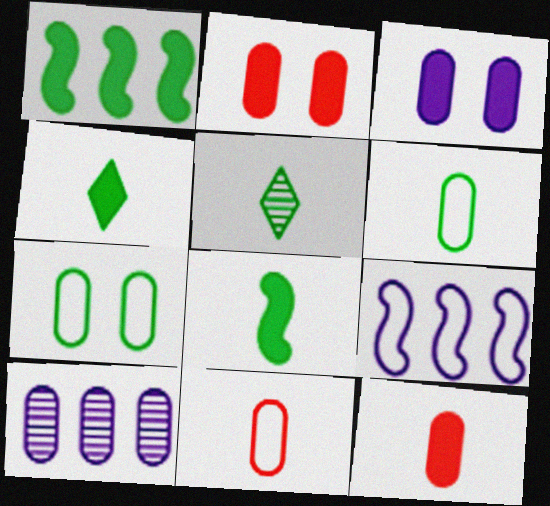[[1, 5, 7], 
[2, 5, 9], 
[2, 6, 10], 
[5, 6, 8], 
[7, 10, 12]]